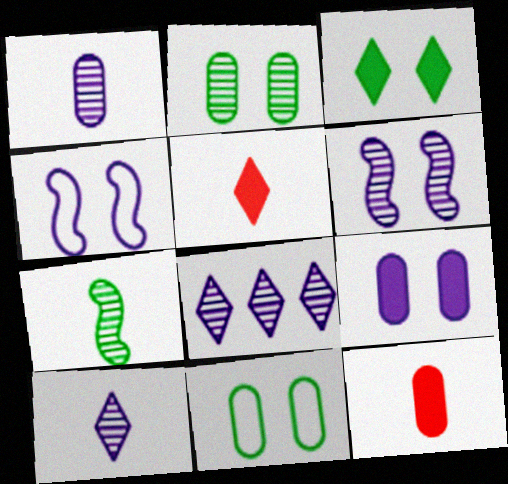[[1, 6, 8]]